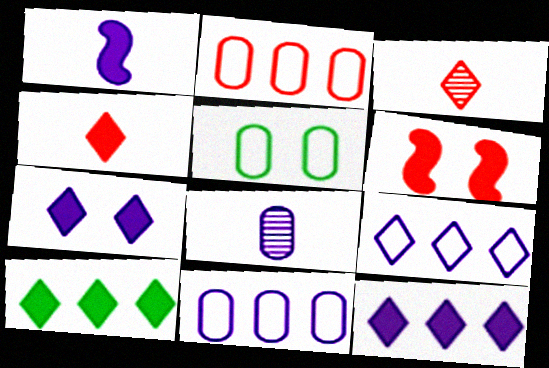[[2, 3, 6], 
[4, 7, 10]]